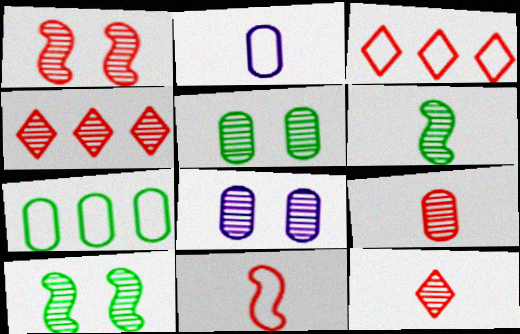[[1, 4, 9], 
[4, 6, 8]]